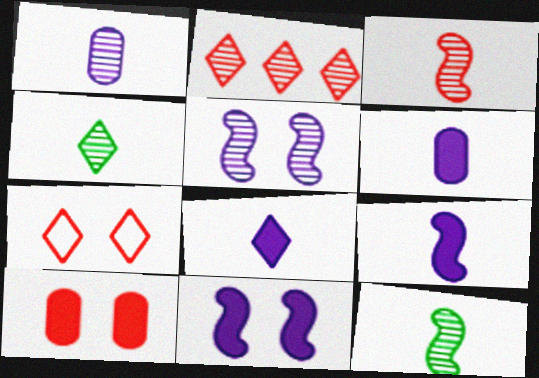[[1, 3, 4], 
[6, 8, 9]]